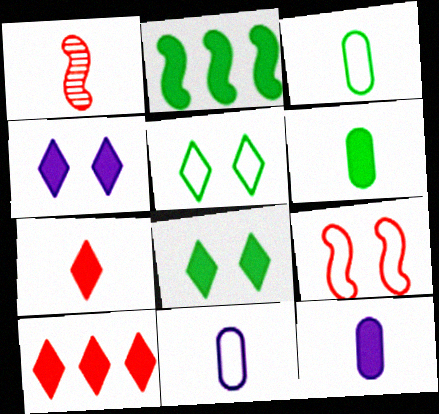[[2, 6, 8]]